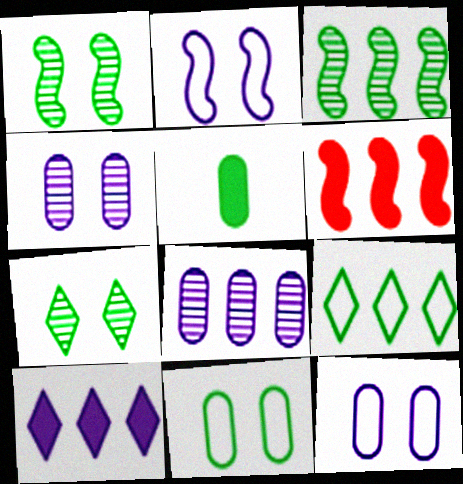[[1, 5, 9], 
[6, 8, 9]]